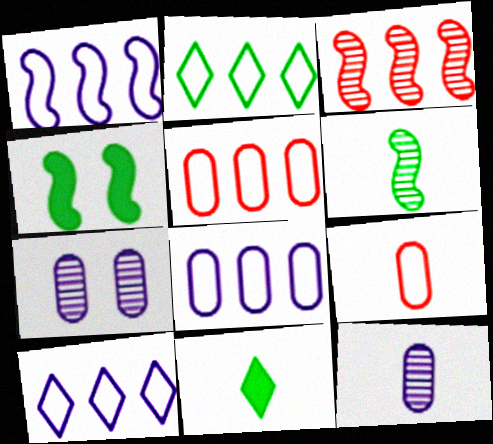[[1, 2, 5], 
[1, 8, 10]]